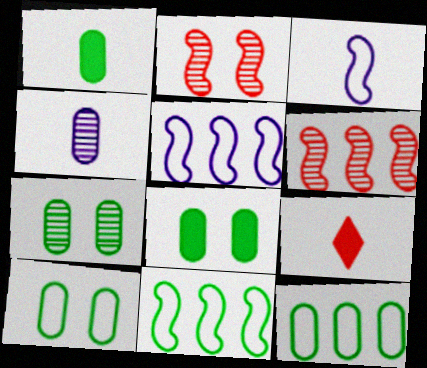[[1, 7, 12], 
[5, 7, 9], 
[7, 8, 10]]